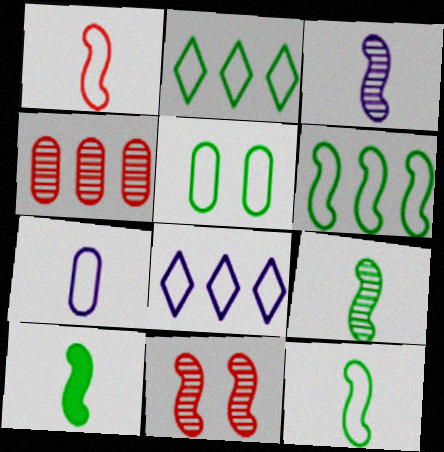[[1, 3, 10], 
[1, 5, 8], 
[2, 5, 12], 
[9, 10, 12]]